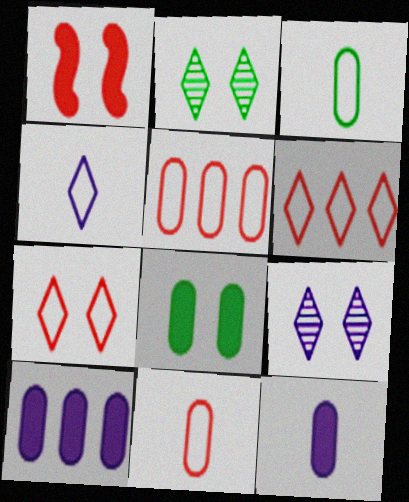[]